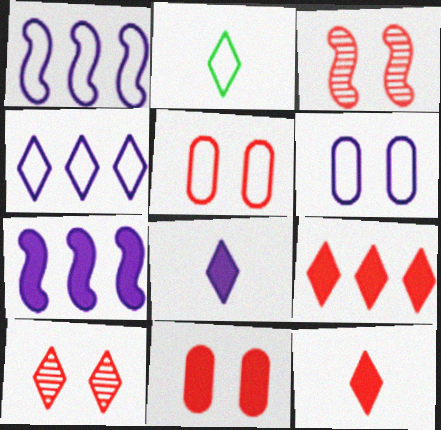[[1, 2, 5]]